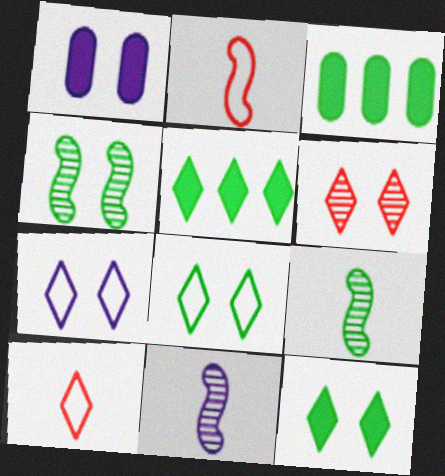[[3, 8, 9], 
[6, 7, 12]]